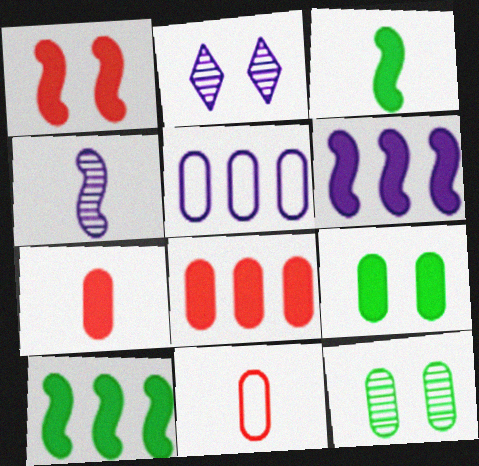[[1, 3, 6], 
[2, 10, 11], 
[5, 7, 12]]